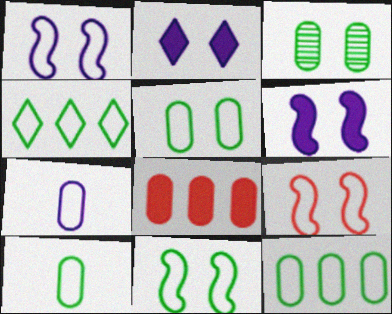[[1, 9, 11], 
[2, 3, 9], 
[3, 7, 8], 
[4, 7, 9], 
[4, 10, 11], 
[5, 10, 12]]